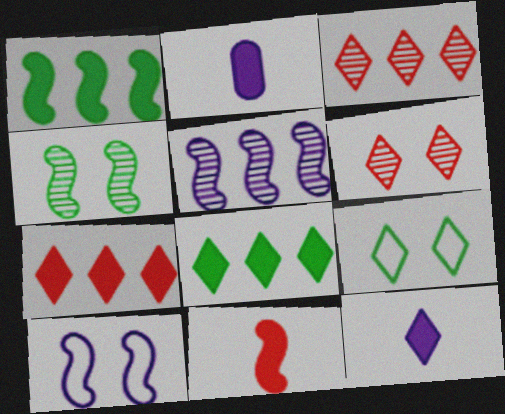[[3, 9, 12]]